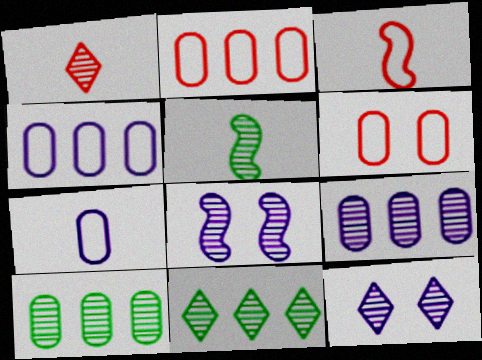[[1, 8, 10], 
[1, 11, 12]]